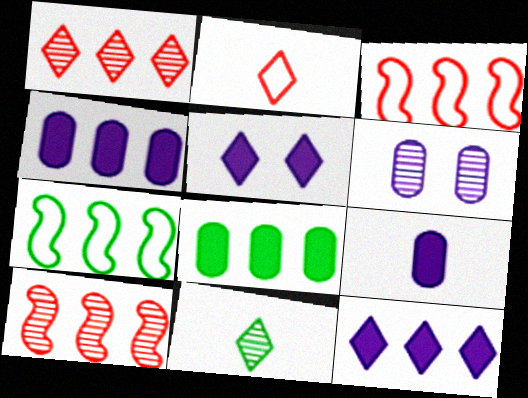[[1, 4, 7], 
[6, 10, 11]]